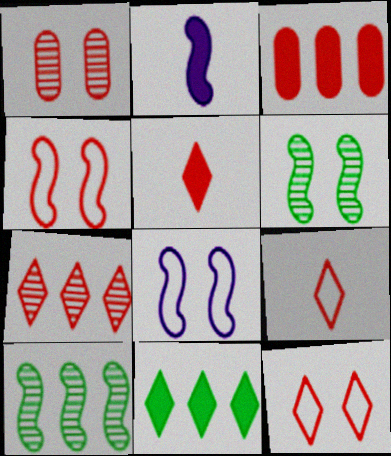[[2, 4, 10], 
[5, 7, 12]]